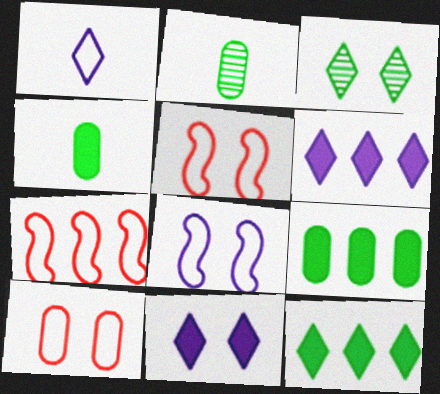[[2, 5, 6], 
[2, 7, 11]]